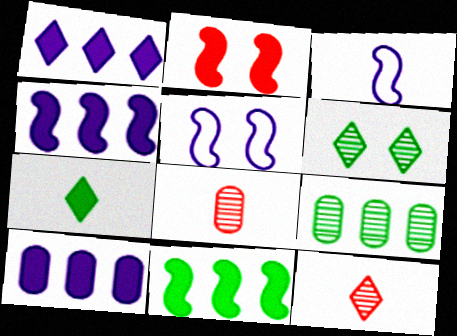[[1, 4, 10], 
[2, 7, 10], 
[3, 7, 8]]